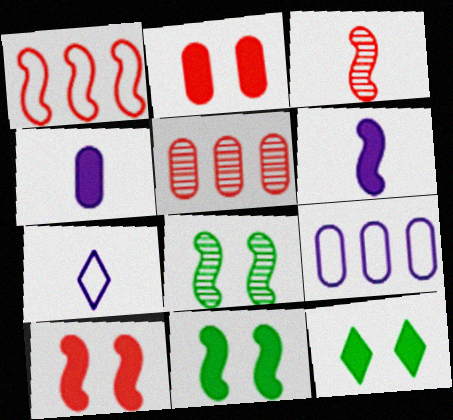[[1, 3, 10], 
[1, 6, 8], 
[3, 9, 12], 
[5, 7, 11]]